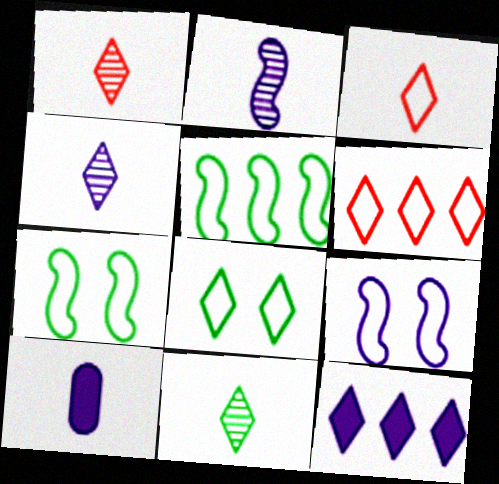[[1, 4, 11], 
[1, 8, 12]]